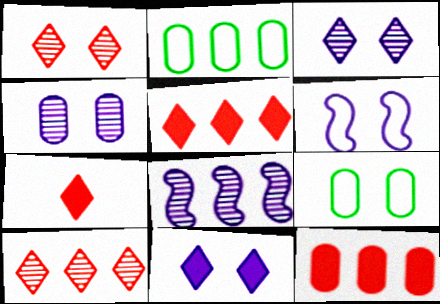[[2, 5, 8], 
[4, 6, 11], 
[7, 8, 9]]